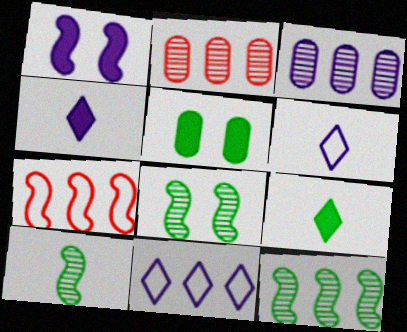[[1, 3, 6], 
[1, 7, 10], 
[8, 10, 12]]